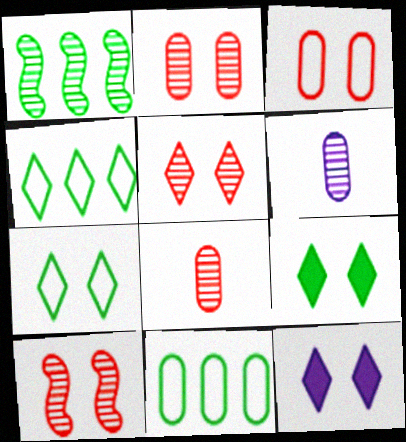[[1, 5, 6], 
[2, 5, 10], 
[5, 7, 12]]